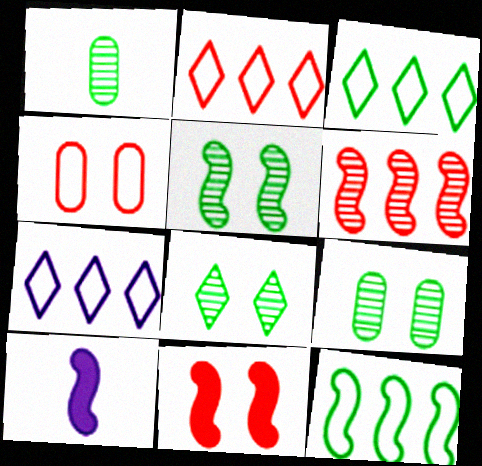[[1, 7, 11], 
[2, 3, 7], 
[2, 9, 10], 
[5, 8, 9]]